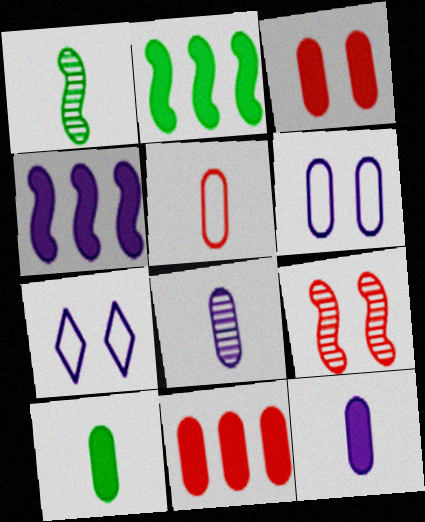[[1, 7, 11], 
[4, 7, 8], 
[5, 8, 10]]